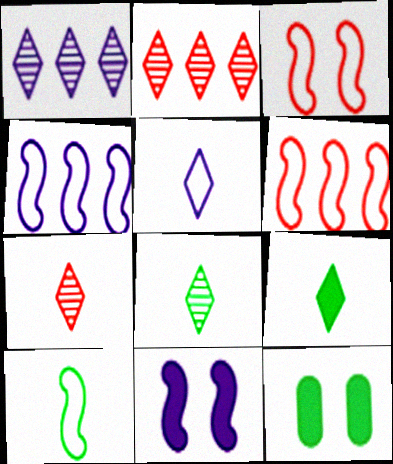[[3, 4, 10], 
[4, 7, 12], 
[5, 7, 9]]